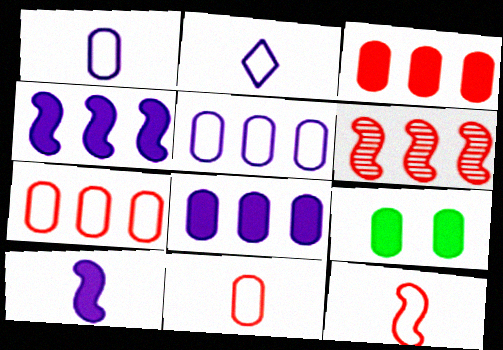[[2, 6, 9]]